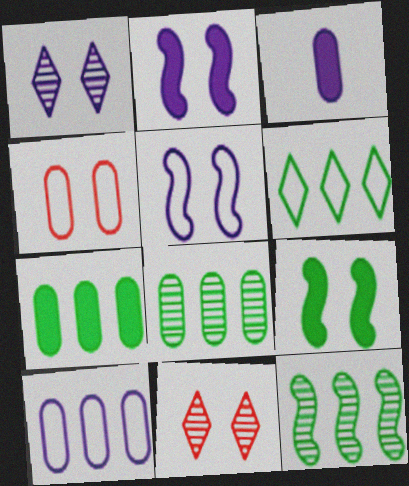[[1, 4, 9], 
[3, 4, 8], 
[6, 7, 12]]